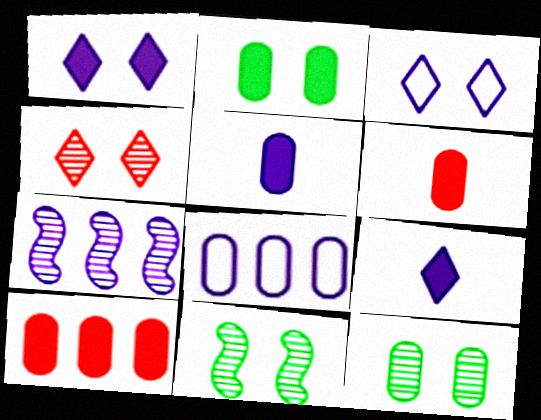[[2, 5, 10], 
[3, 5, 7], 
[6, 8, 12]]